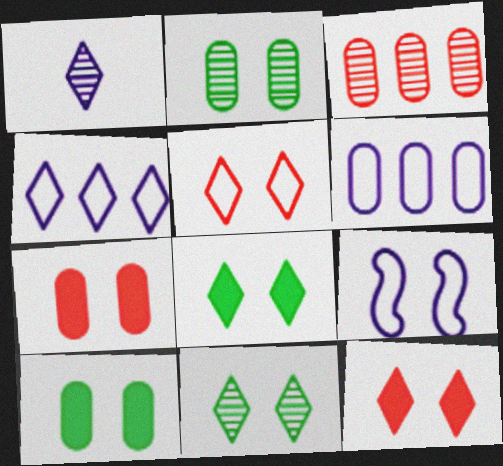[[2, 9, 12], 
[7, 9, 11]]